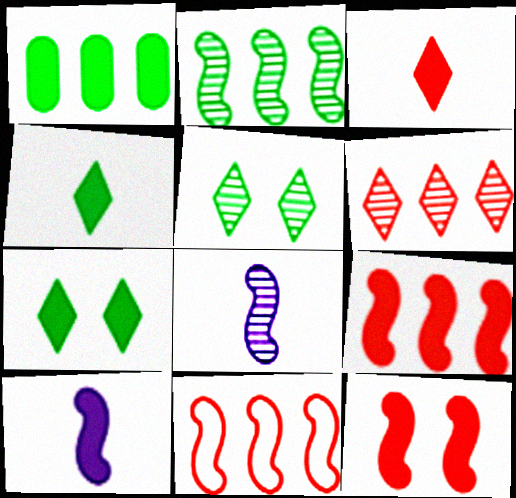[]